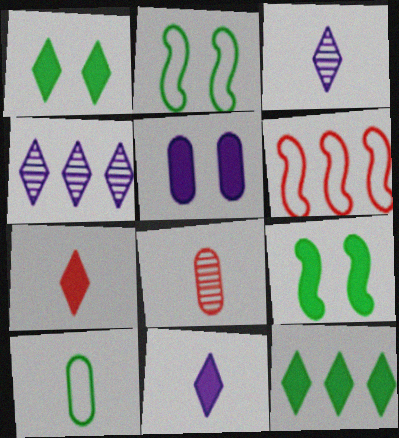[]